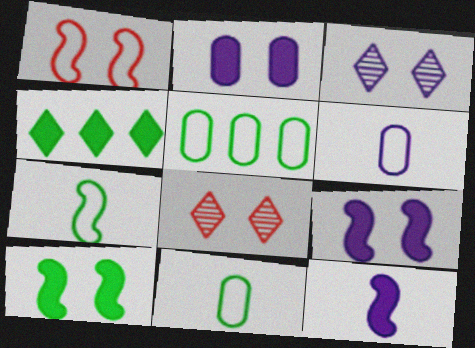[[5, 8, 12]]